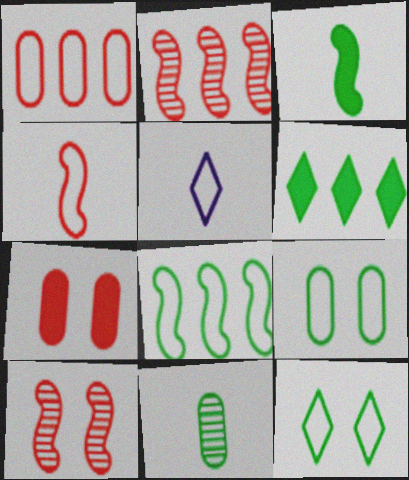[]